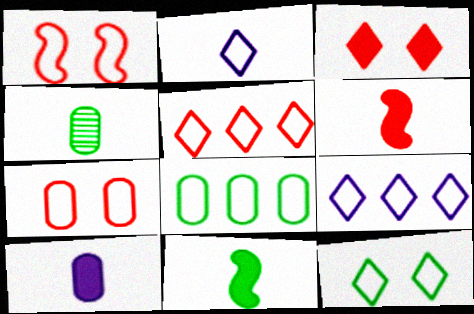[[1, 2, 8], 
[2, 4, 6], 
[2, 5, 12]]